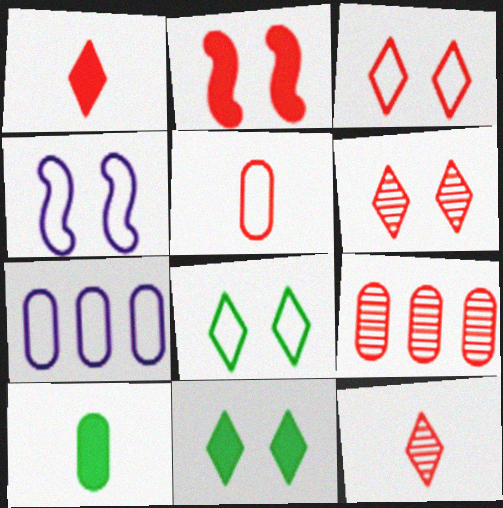[]